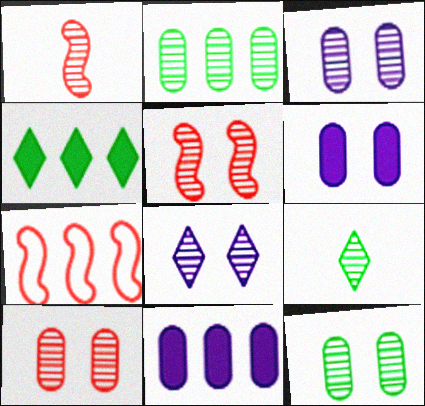[[1, 2, 8], 
[3, 10, 12], 
[5, 8, 12], 
[6, 7, 9]]